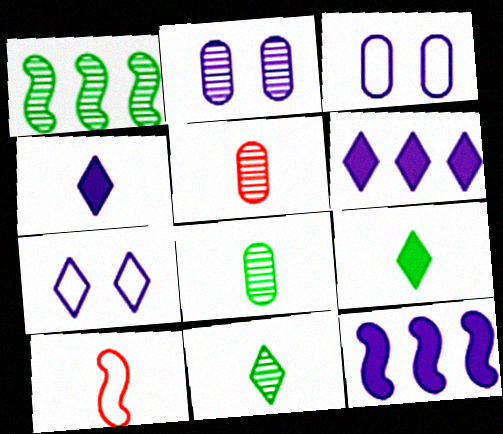[[4, 8, 10]]